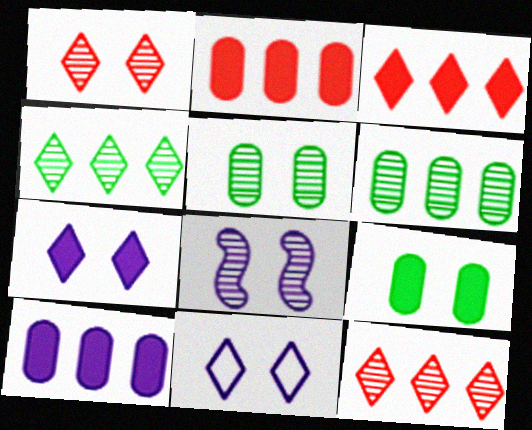[[1, 5, 8]]